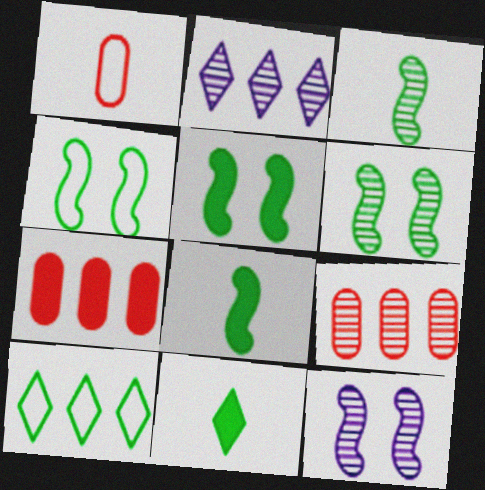[[1, 2, 5], 
[4, 5, 6]]